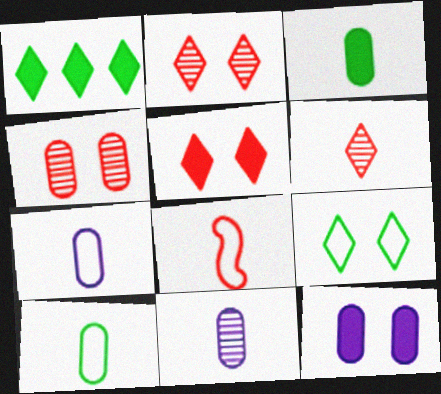[]